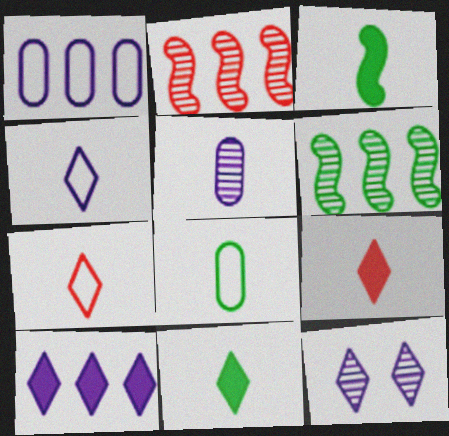[[3, 5, 7], 
[4, 10, 12]]